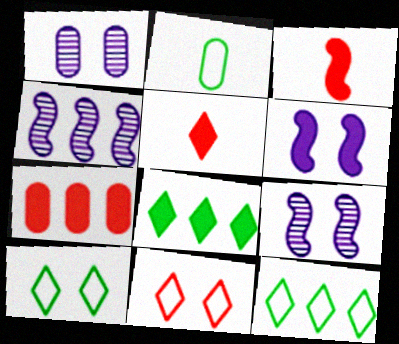[[1, 2, 7], 
[1, 3, 12], 
[4, 7, 12]]